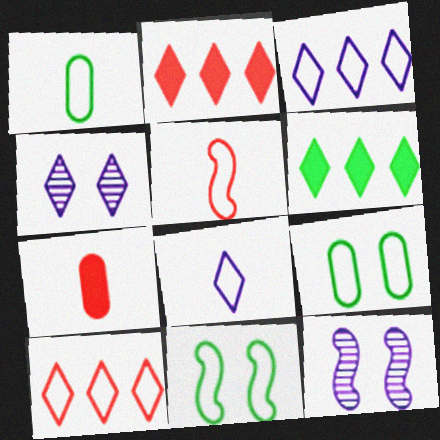[[1, 2, 12], 
[1, 5, 8], 
[3, 5, 9]]